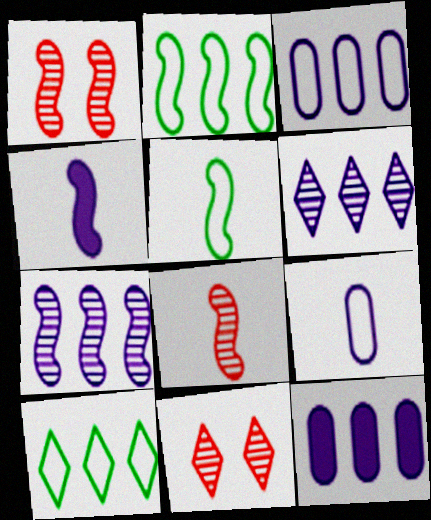[[1, 2, 4], 
[4, 5, 8], 
[5, 11, 12]]